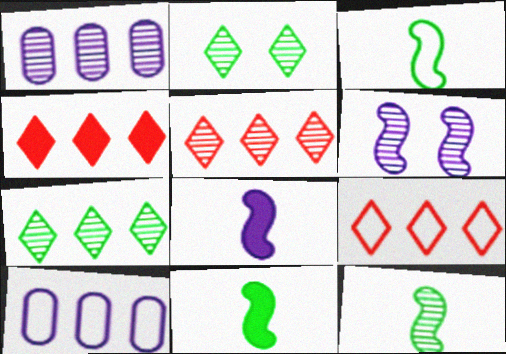[[3, 11, 12], 
[4, 5, 9]]